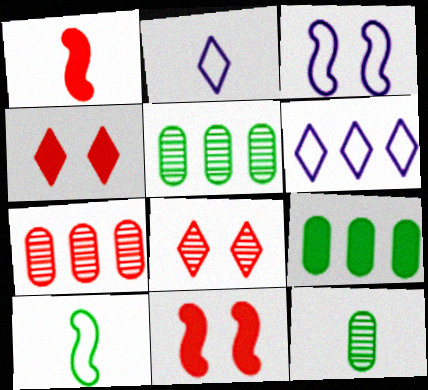[[1, 2, 12], 
[2, 5, 11], 
[6, 11, 12]]